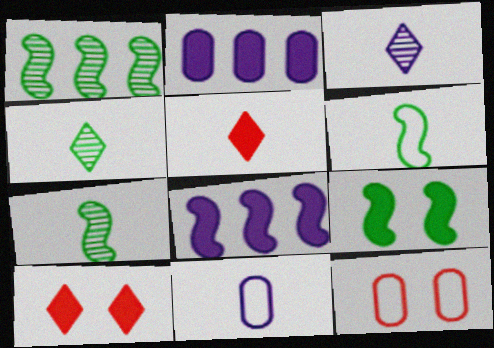[[1, 6, 9], 
[1, 10, 11], 
[2, 5, 9], 
[4, 8, 12], 
[5, 7, 11]]